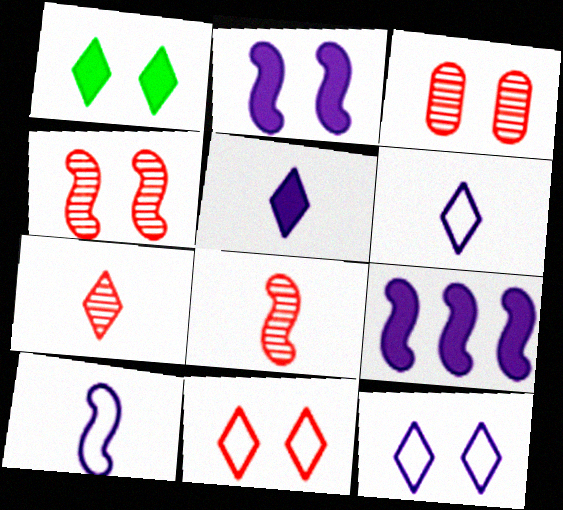[]